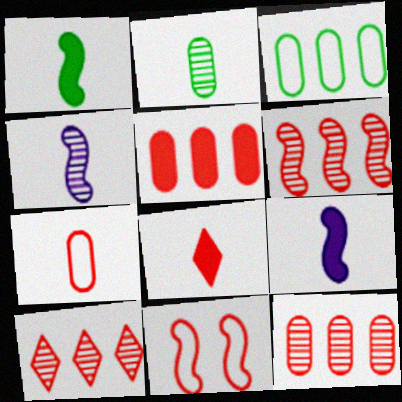[[6, 10, 12], 
[8, 11, 12]]